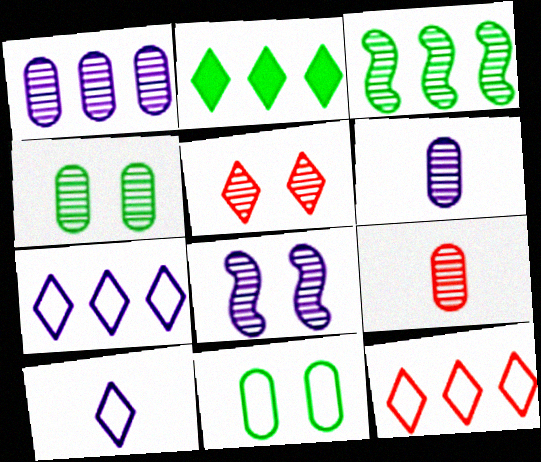[[1, 4, 9], 
[2, 5, 10], 
[3, 5, 6], 
[4, 5, 8]]